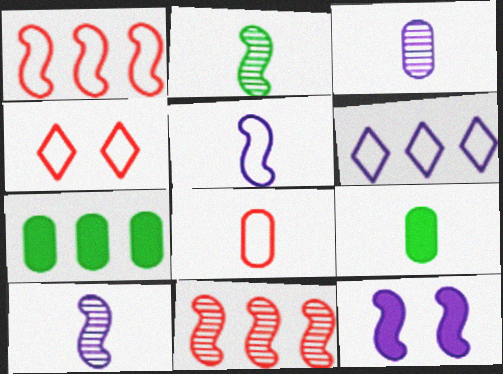[[1, 2, 12], 
[1, 4, 8], 
[3, 6, 12], 
[3, 8, 9], 
[4, 7, 10], 
[6, 7, 11]]